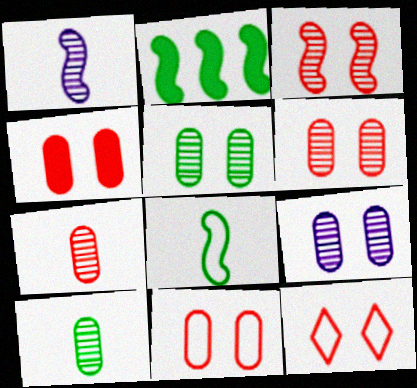[[3, 4, 12], 
[4, 6, 11], 
[5, 6, 9]]